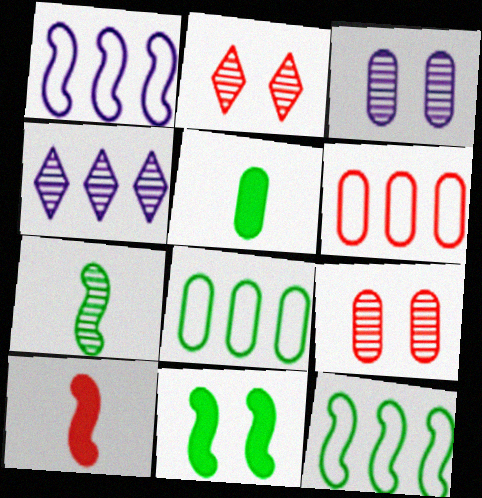[[1, 2, 5], 
[2, 6, 10], 
[3, 5, 6], 
[4, 7, 9], 
[7, 11, 12]]